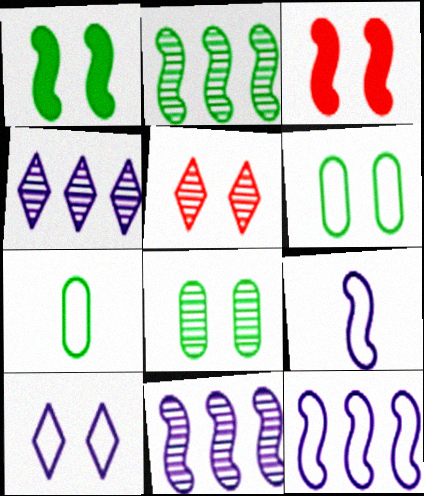[[2, 3, 9], 
[3, 4, 7], 
[3, 8, 10]]